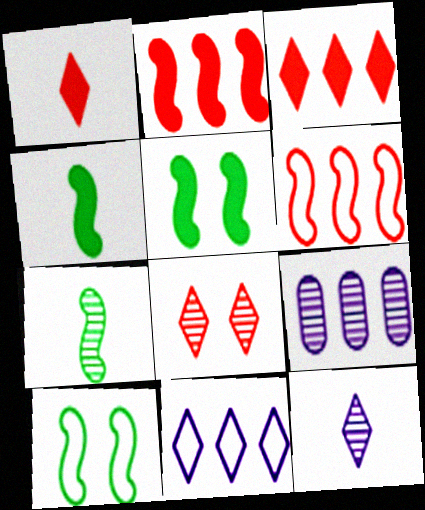[[1, 9, 10], 
[7, 8, 9]]